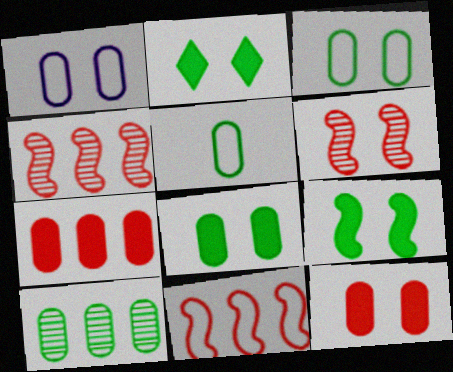[[1, 2, 6], 
[2, 8, 9], 
[5, 8, 10]]